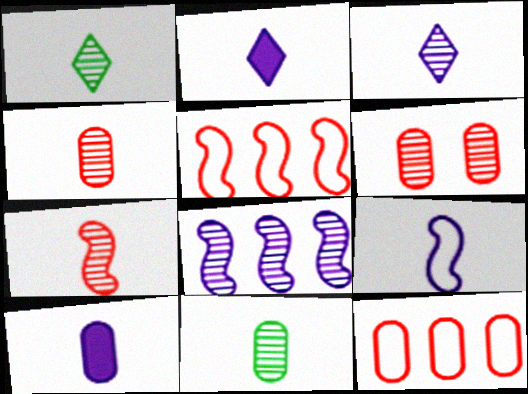[[1, 6, 8], 
[3, 7, 11], 
[3, 9, 10]]